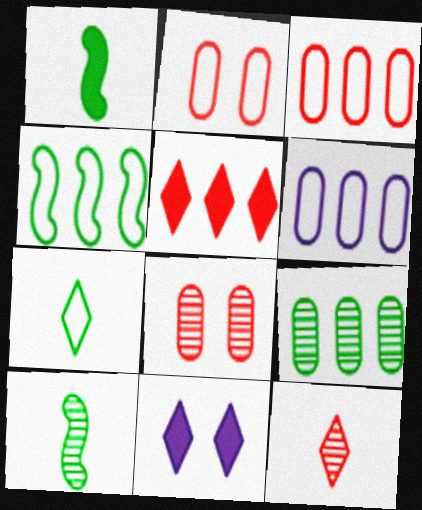[[3, 10, 11]]